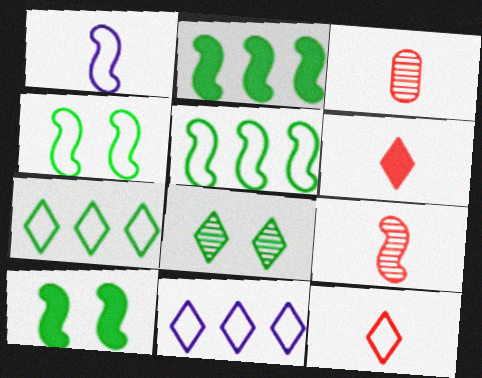[[3, 10, 11], 
[6, 8, 11]]